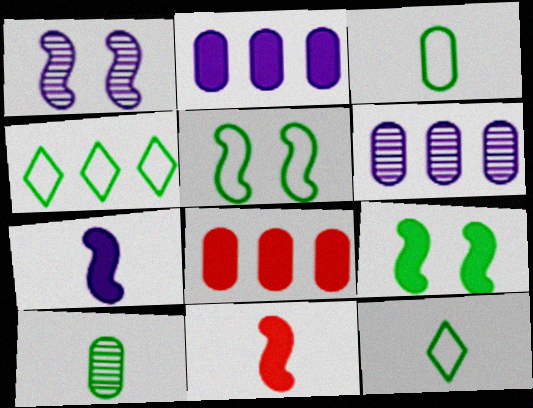[[1, 8, 12], 
[3, 4, 5], 
[4, 9, 10]]